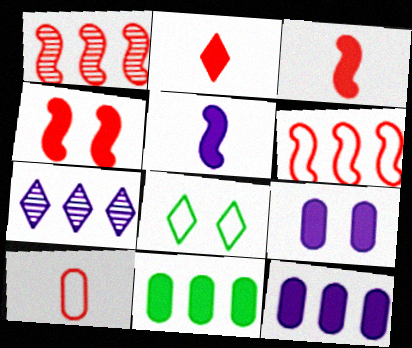[[2, 7, 8], 
[6, 7, 11]]